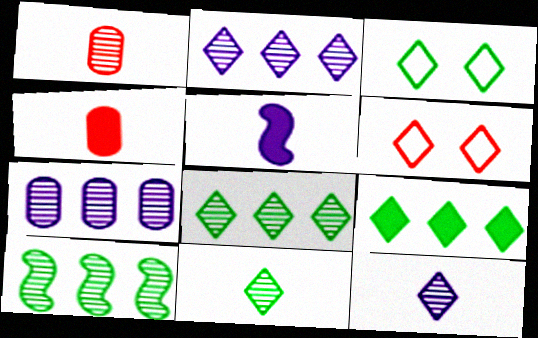[[3, 9, 11], 
[6, 9, 12]]